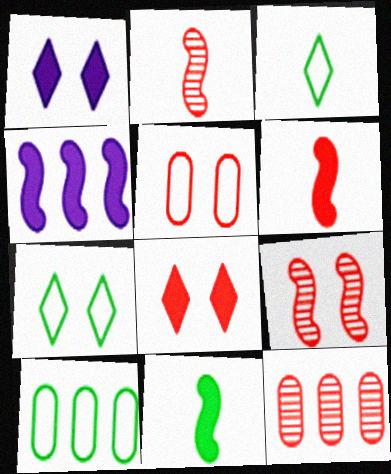[[1, 2, 10], 
[5, 8, 9]]